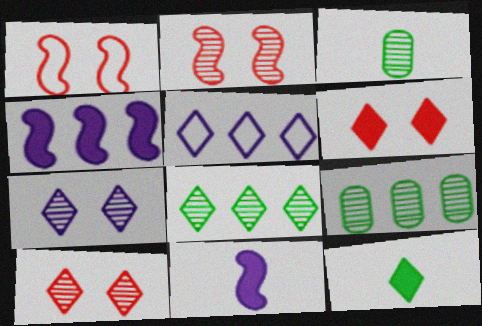[[5, 10, 12]]